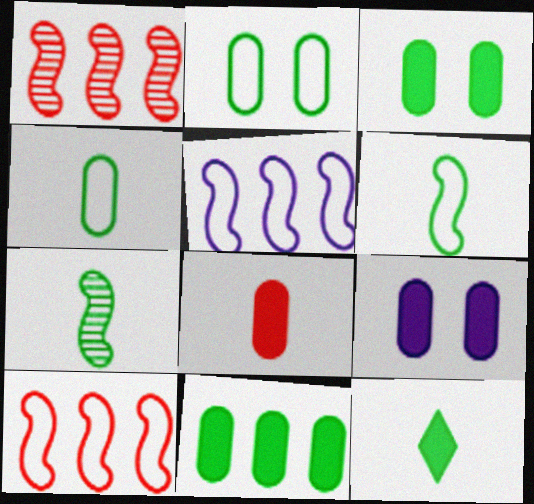[[4, 7, 12], 
[8, 9, 11]]